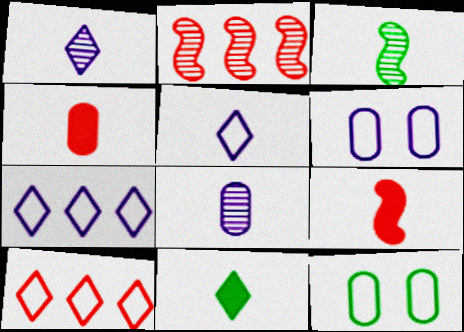[[2, 6, 11], 
[3, 4, 5]]